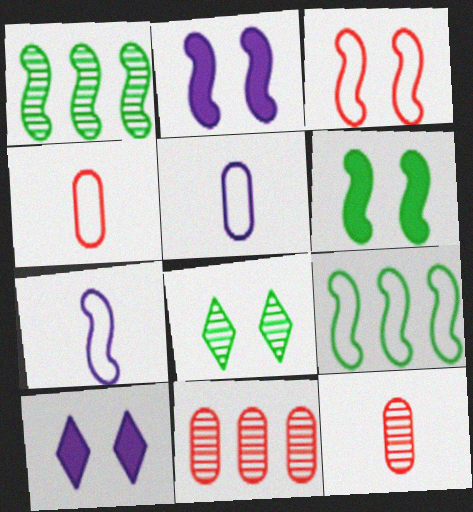[[1, 4, 10], 
[3, 7, 9], 
[9, 10, 12]]